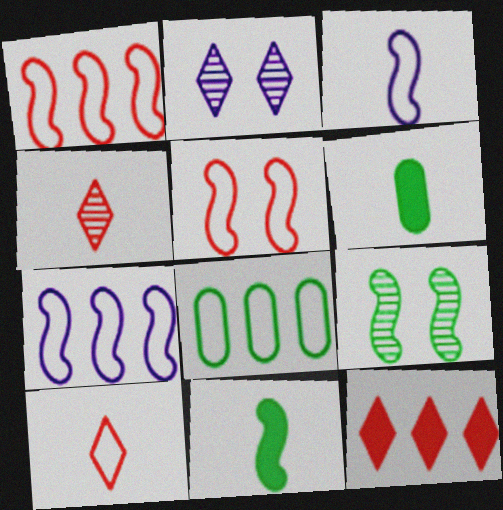[[1, 2, 6], 
[3, 4, 6]]